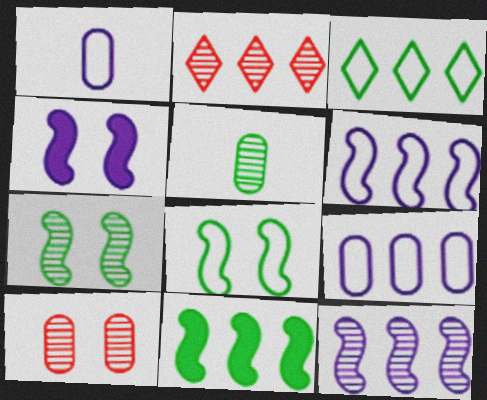[[2, 9, 11]]